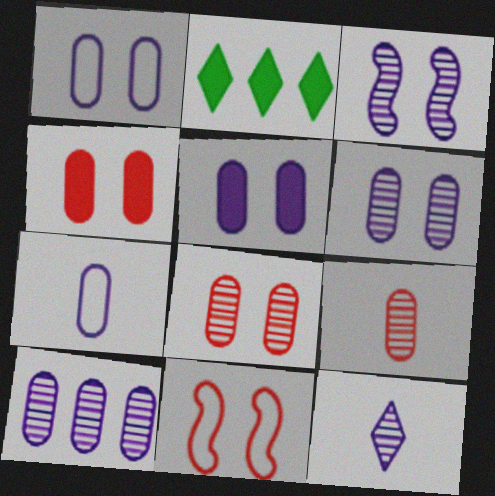[[1, 5, 6], 
[3, 10, 12], 
[5, 7, 10]]